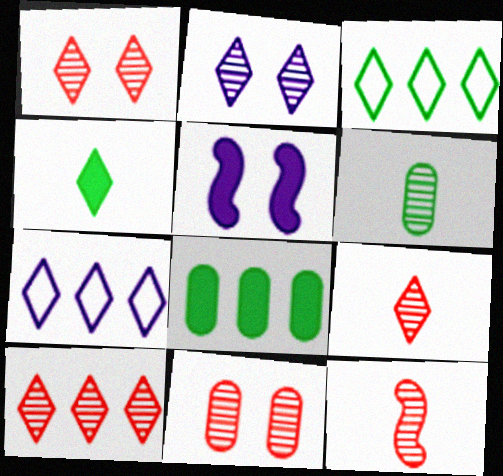[[1, 4, 7], 
[1, 9, 10], 
[10, 11, 12]]